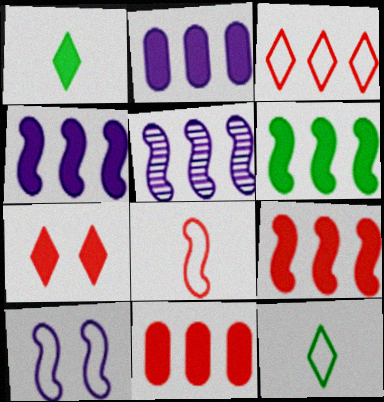[[4, 6, 9]]